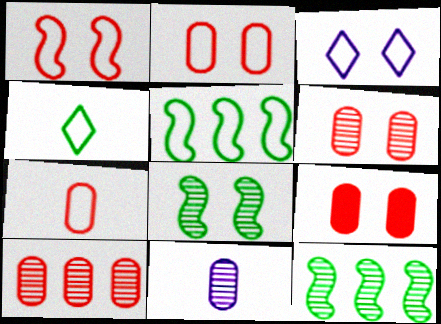[[2, 6, 9], 
[3, 5, 7], 
[3, 8, 9], 
[7, 9, 10]]